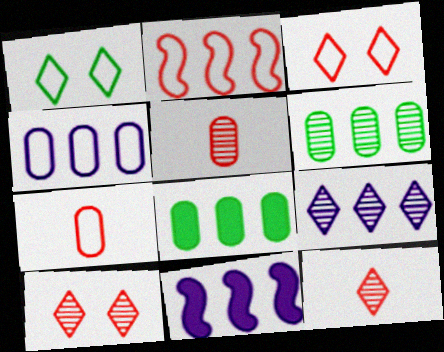[[1, 5, 11], 
[2, 3, 7], 
[2, 8, 9], 
[4, 9, 11]]